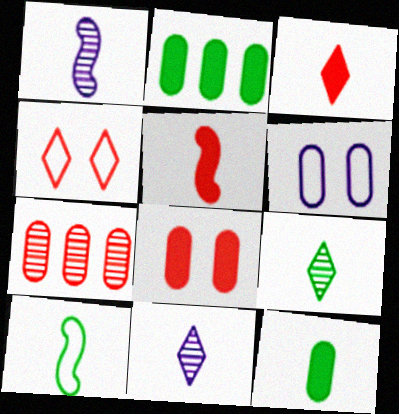[[1, 2, 4], 
[1, 5, 10], 
[4, 5, 7], 
[6, 7, 12], 
[9, 10, 12]]